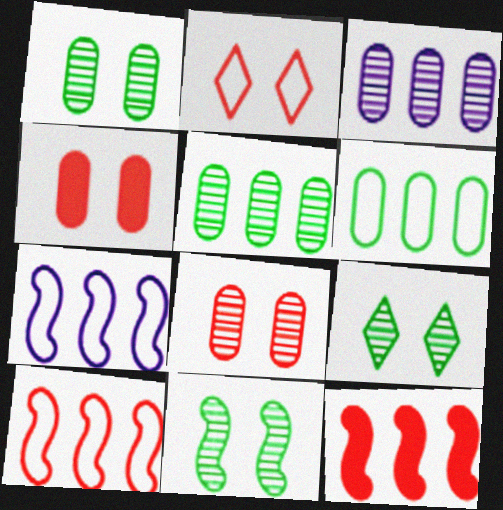[[1, 9, 11]]